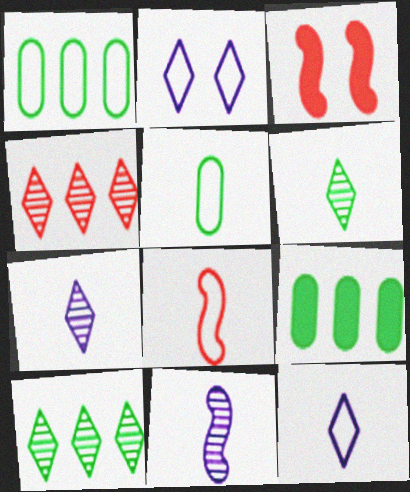[[1, 2, 8], 
[1, 3, 7], 
[5, 8, 12]]